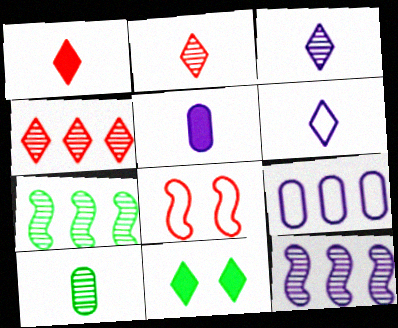[[4, 6, 11]]